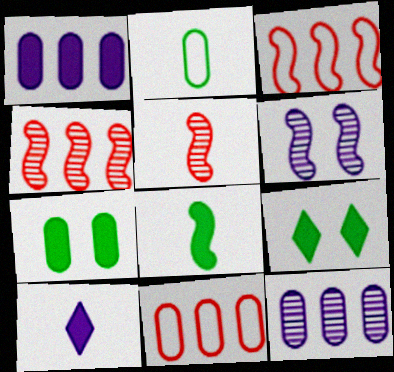[[2, 5, 10], 
[3, 6, 8]]